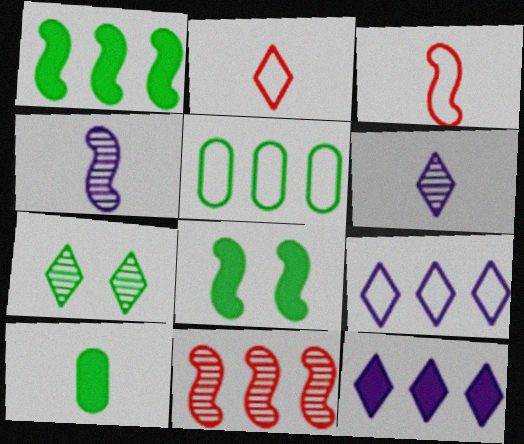[[2, 4, 10], 
[2, 7, 12], 
[3, 6, 10], 
[5, 11, 12]]